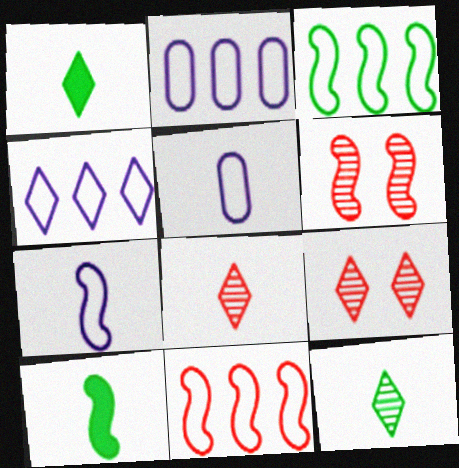[[1, 2, 6], 
[1, 4, 9], 
[2, 9, 10], 
[5, 8, 10]]